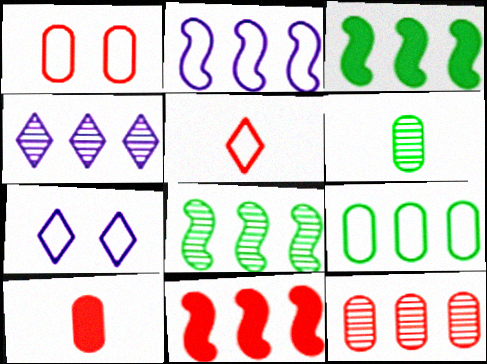[[1, 10, 12], 
[2, 8, 11], 
[4, 8, 12], 
[4, 9, 11], 
[6, 7, 11], 
[7, 8, 10]]